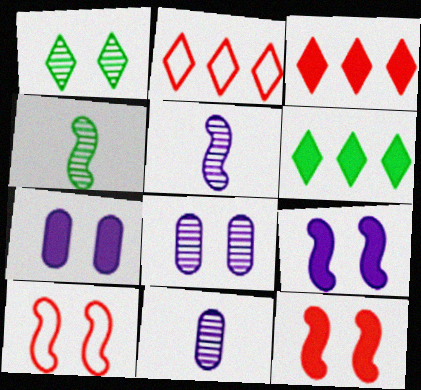[[1, 7, 10], 
[2, 4, 7], 
[6, 10, 11]]